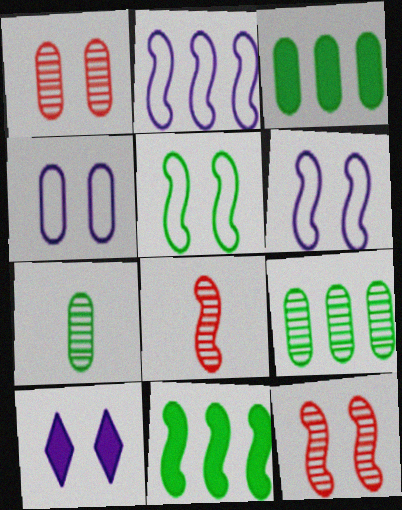[[1, 5, 10], 
[6, 8, 11]]